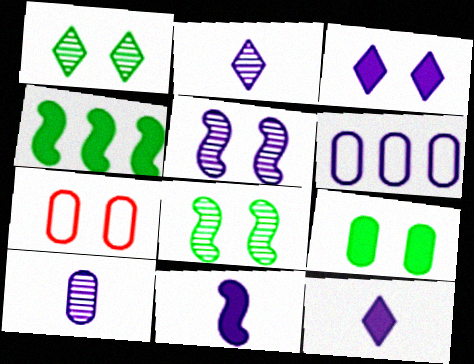[[2, 4, 7], 
[3, 7, 8], 
[5, 6, 12]]